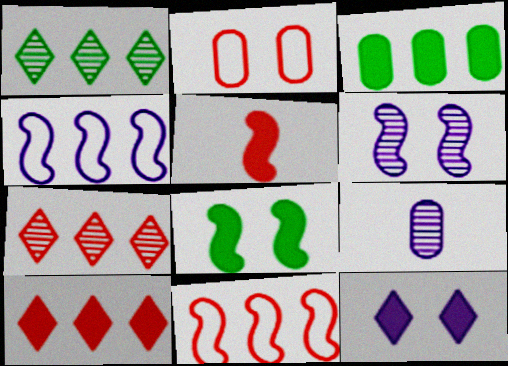[[2, 3, 9], 
[2, 5, 7], 
[3, 4, 7], 
[3, 5, 12], 
[4, 9, 12]]